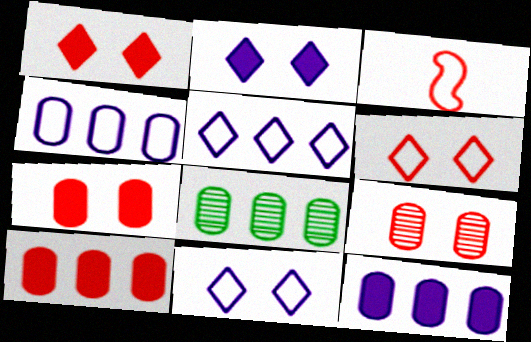[[2, 3, 8], 
[4, 8, 10]]